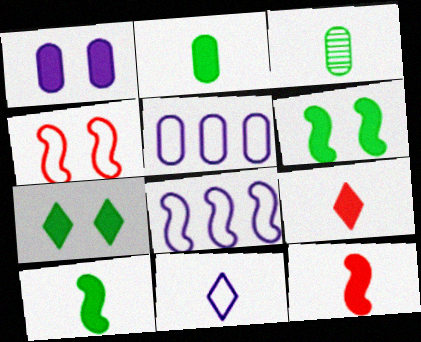[[3, 11, 12]]